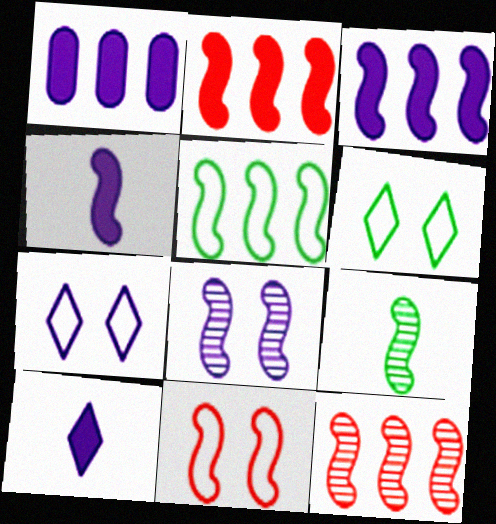[[3, 5, 12], 
[3, 9, 11], 
[8, 9, 12]]